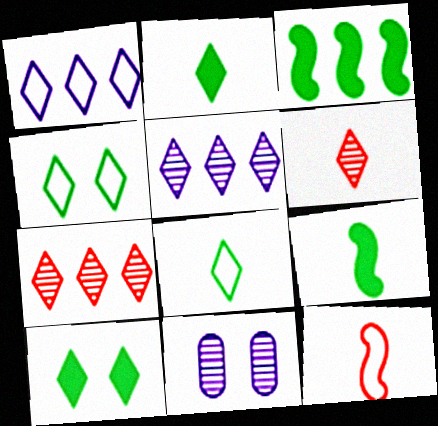[[1, 6, 10]]